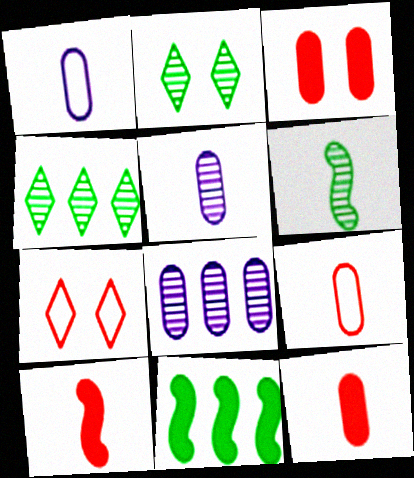[[5, 7, 11]]